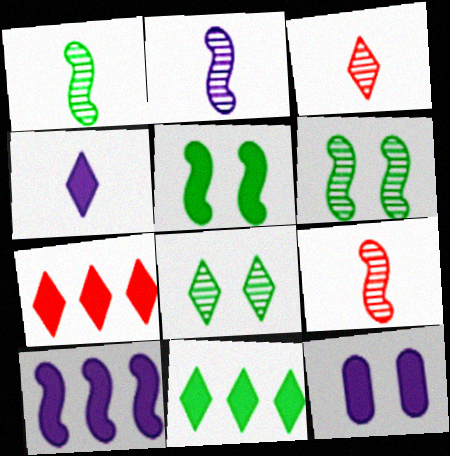[[1, 2, 9], 
[4, 10, 12]]